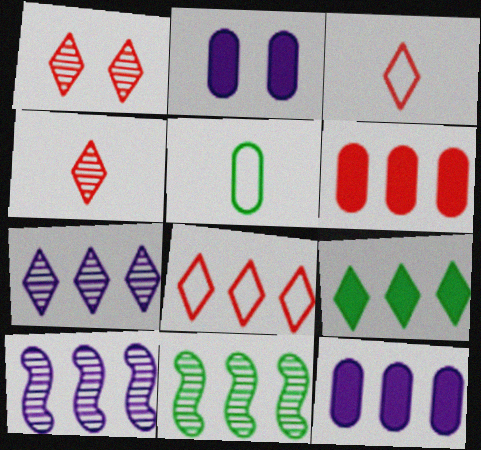[[2, 3, 11], 
[7, 8, 9], 
[8, 11, 12]]